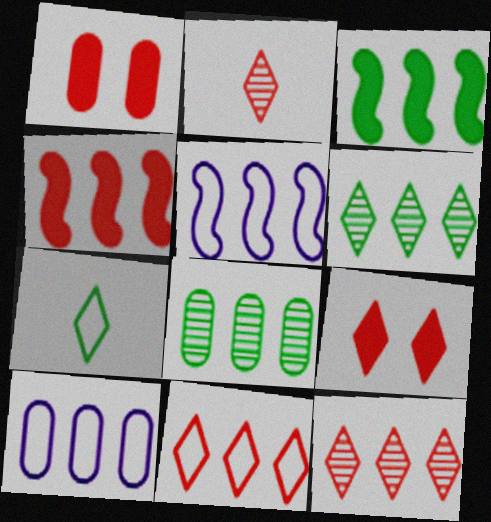[[2, 9, 11], 
[3, 10, 12], 
[4, 6, 10]]